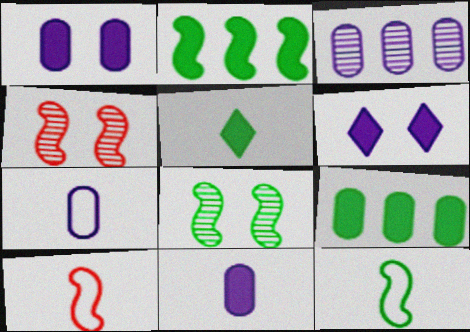[[1, 3, 7], 
[2, 8, 12]]